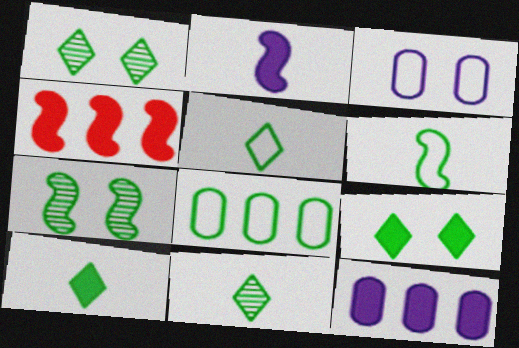[[3, 4, 11], 
[5, 10, 11], 
[7, 8, 10]]